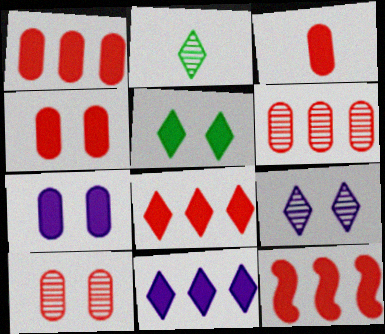[[1, 3, 4], 
[1, 8, 12]]